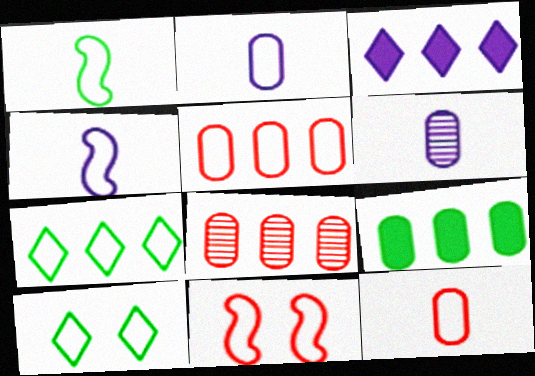[[2, 7, 11], 
[4, 5, 10]]